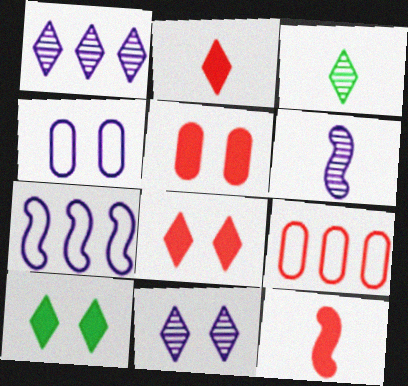[[3, 5, 7], 
[6, 9, 10]]